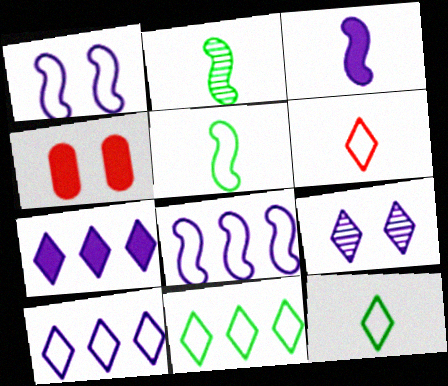[[2, 4, 10]]